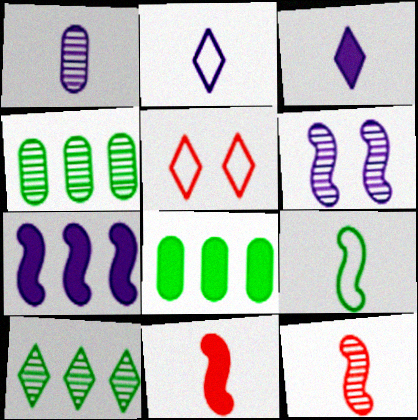[[3, 5, 10]]